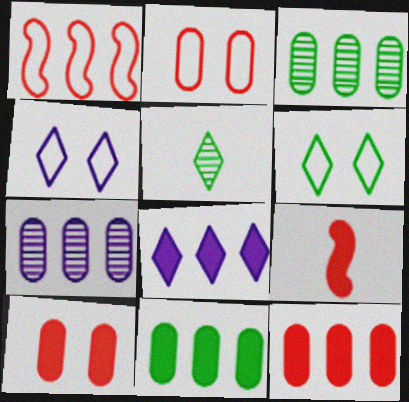[[1, 3, 8], 
[3, 4, 9], 
[6, 7, 9]]